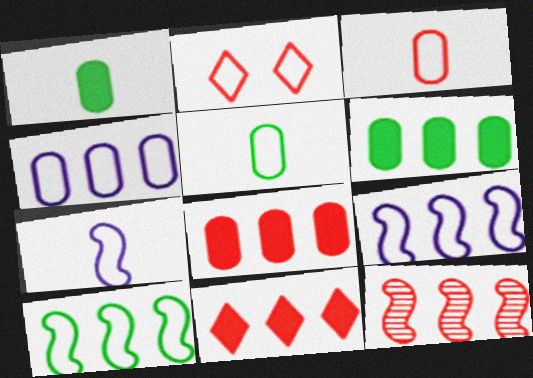[[2, 5, 9]]